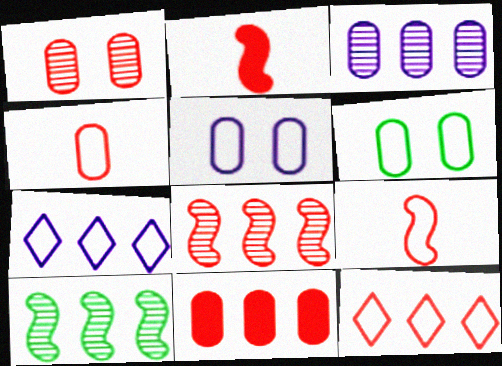[[1, 2, 12], 
[1, 4, 11], 
[6, 7, 9], 
[7, 10, 11], 
[8, 11, 12]]